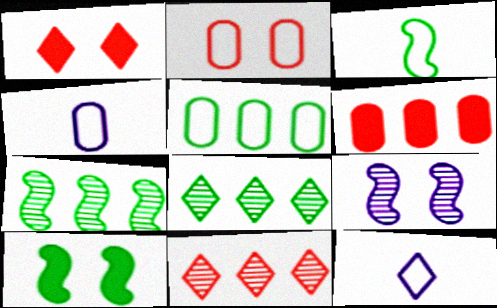[[1, 4, 7], 
[1, 8, 12], 
[2, 4, 5], 
[3, 7, 10], 
[4, 10, 11]]